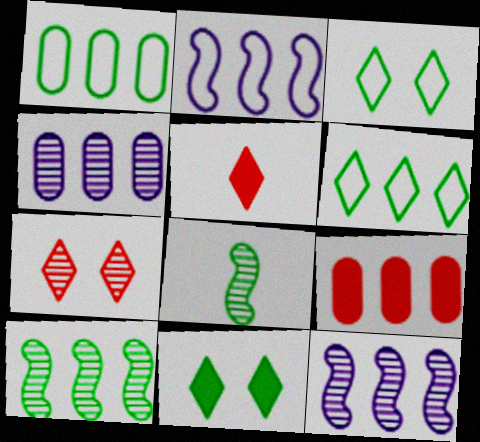[[1, 4, 9], 
[1, 8, 11], 
[4, 7, 8], 
[6, 9, 12]]